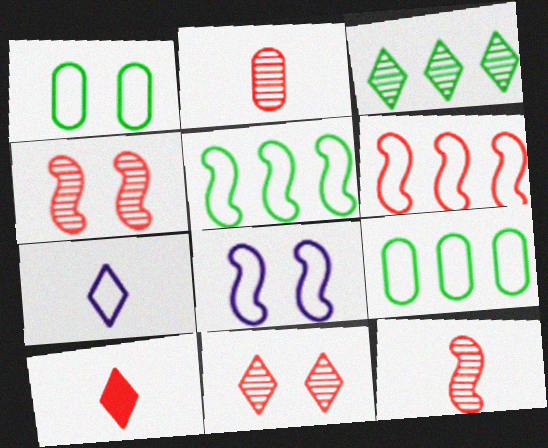[[1, 6, 7]]